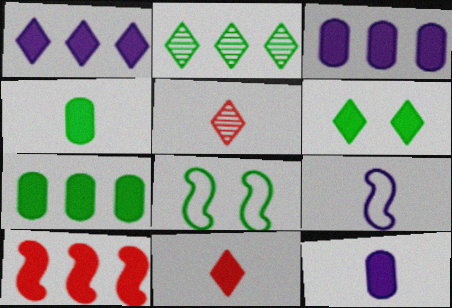[[1, 6, 11], 
[1, 7, 10], 
[2, 4, 8], 
[3, 5, 8], 
[4, 5, 9], 
[6, 10, 12]]